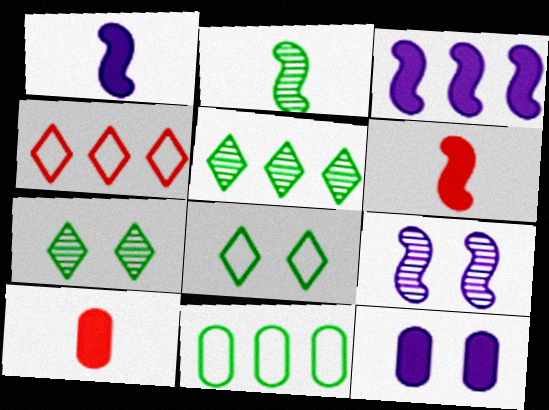[[2, 4, 12]]